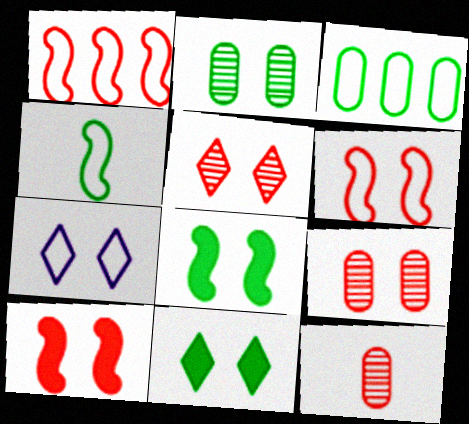[[2, 7, 10], 
[5, 7, 11], 
[7, 8, 9]]